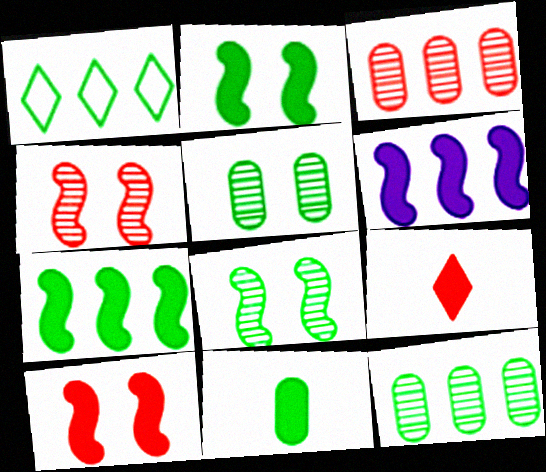[[1, 3, 6], 
[1, 7, 12], 
[1, 8, 11]]